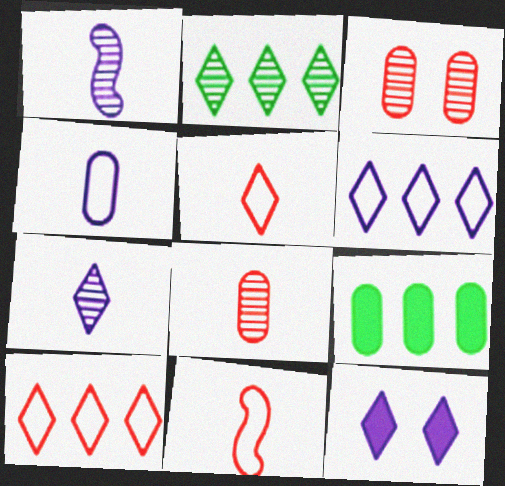[[1, 2, 3], 
[2, 5, 12], 
[3, 4, 9], 
[6, 7, 12]]